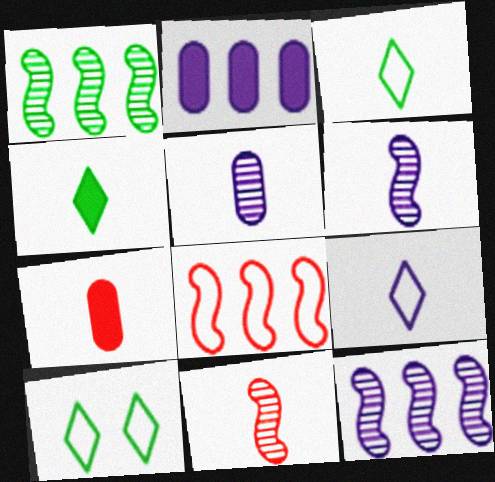[[2, 10, 11], 
[3, 6, 7], 
[7, 10, 12]]